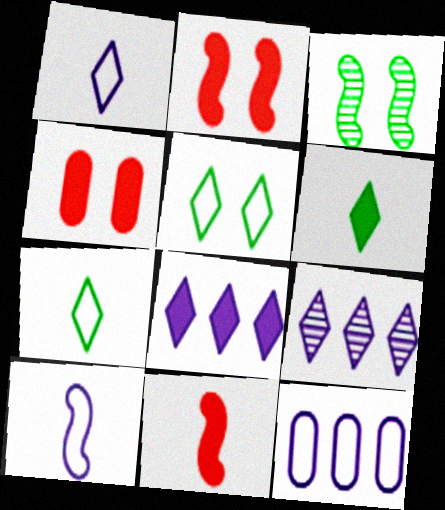[]